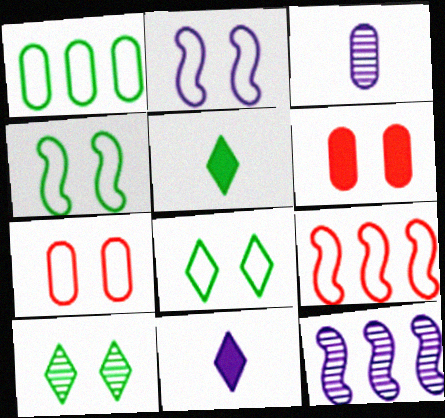[[1, 3, 6], 
[2, 6, 10], 
[2, 7, 8], 
[5, 7, 12]]